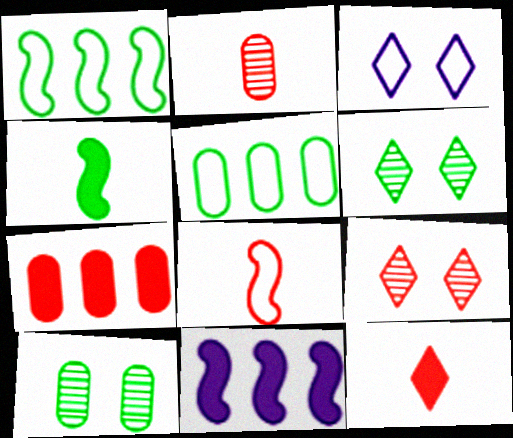[[2, 8, 12], 
[3, 5, 8], 
[4, 5, 6], 
[7, 8, 9]]